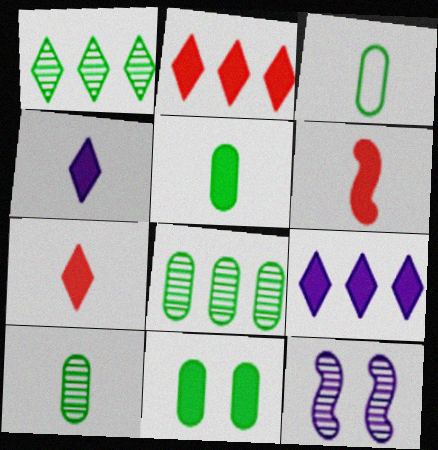[[2, 3, 12], 
[3, 5, 10], 
[3, 8, 11], 
[4, 5, 6], 
[6, 9, 11]]